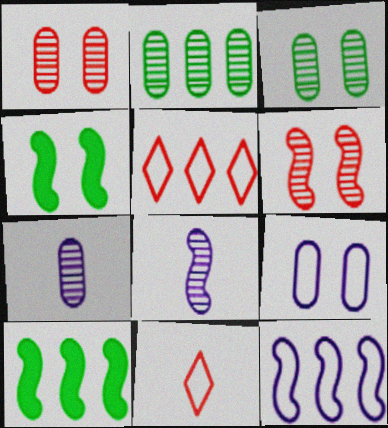[[1, 2, 7], 
[4, 5, 7]]